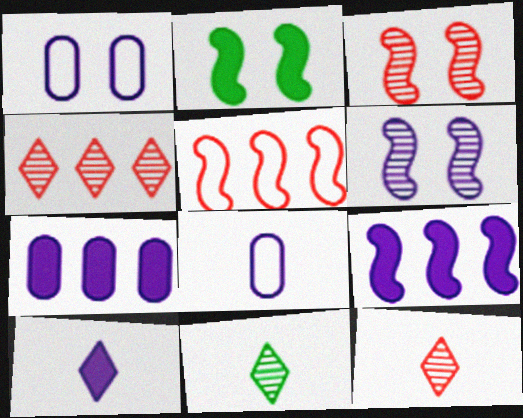[[2, 4, 8]]